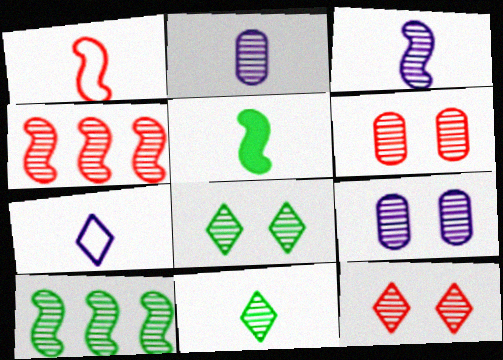[[1, 3, 5], 
[2, 4, 8], 
[2, 10, 12], 
[4, 9, 11]]